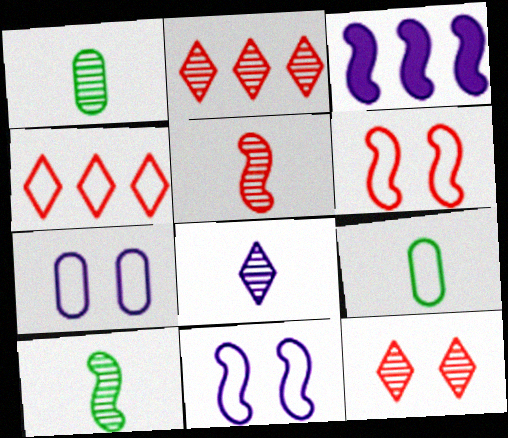[[1, 5, 8], 
[3, 6, 10], 
[3, 7, 8], 
[3, 9, 12], 
[4, 9, 11]]